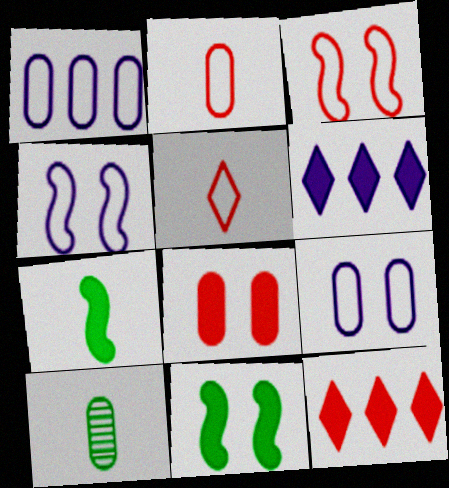[[1, 8, 10], 
[3, 6, 10], 
[4, 10, 12], 
[6, 7, 8]]